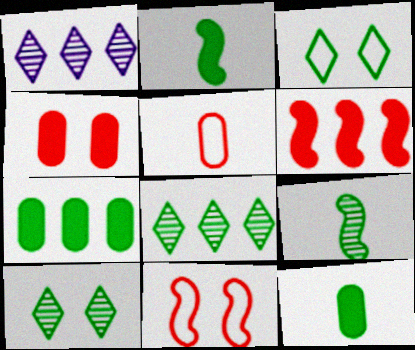[[1, 11, 12], 
[3, 7, 9]]